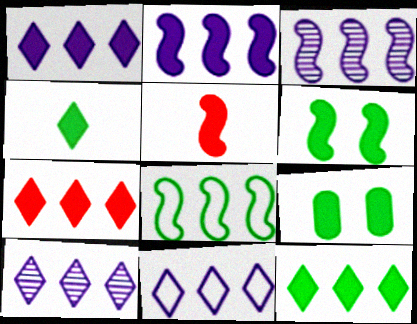[[1, 5, 9], 
[1, 7, 12], 
[1, 10, 11], 
[2, 5, 6]]